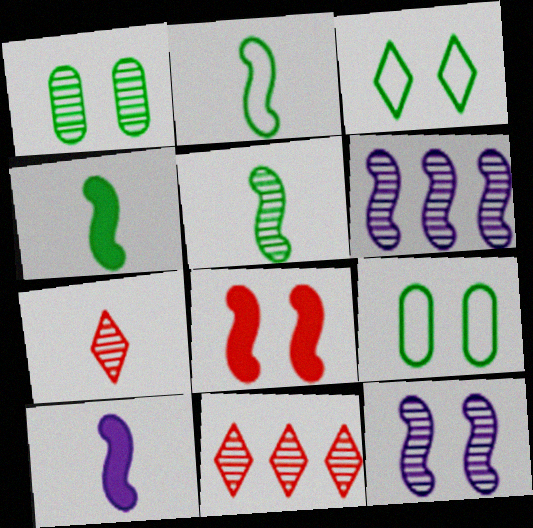[[1, 6, 7], 
[2, 4, 5], 
[2, 6, 8], 
[9, 10, 11]]